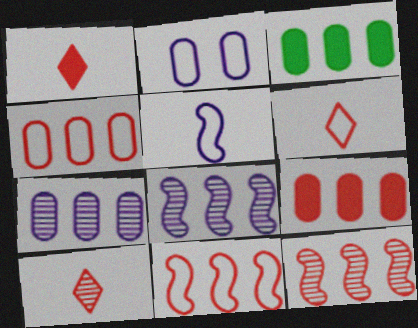[[1, 6, 10], 
[3, 4, 7]]